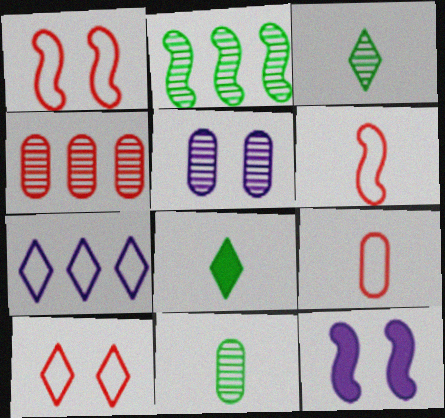[[2, 6, 12], 
[4, 5, 11]]